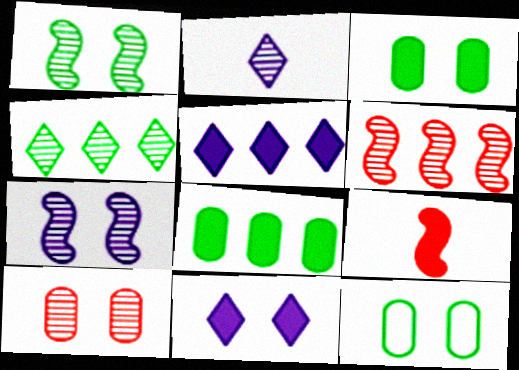[[3, 5, 9], 
[8, 9, 11]]